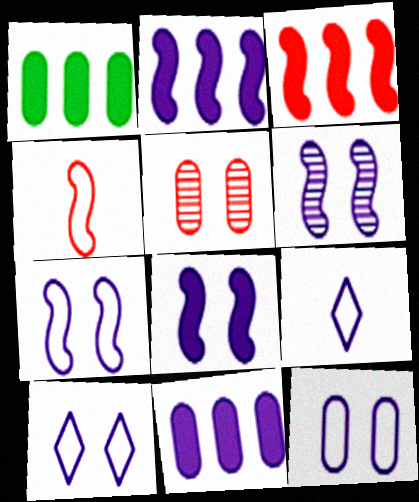[[6, 7, 8], 
[6, 9, 11], 
[7, 10, 12]]